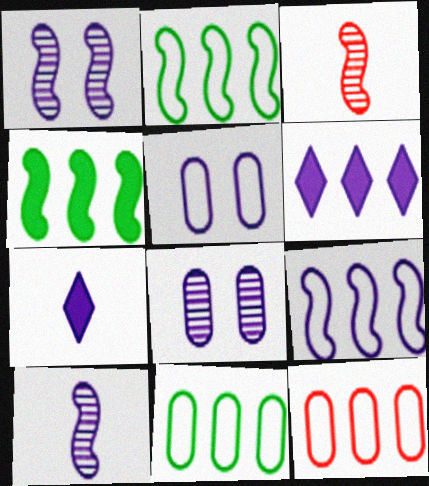[[5, 6, 10], 
[7, 8, 9]]